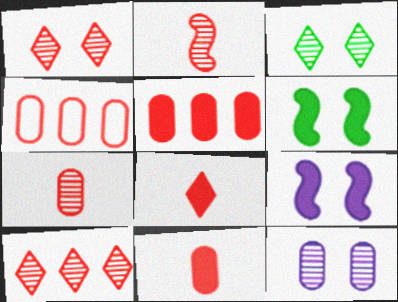[]